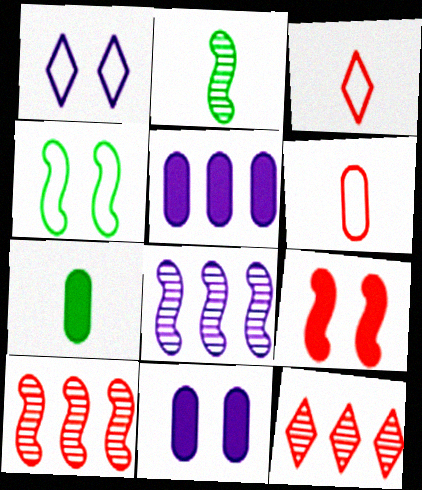[[1, 7, 10], 
[6, 9, 12]]